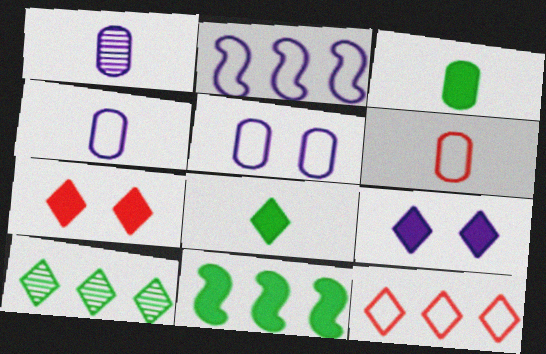[[1, 2, 9], 
[1, 3, 6]]